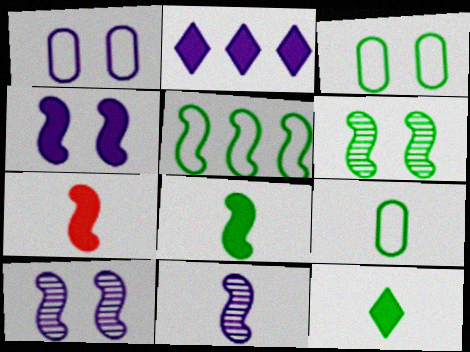[[1, 2, 11], 
[5, 6, 8], 
[5, 7, 10]]